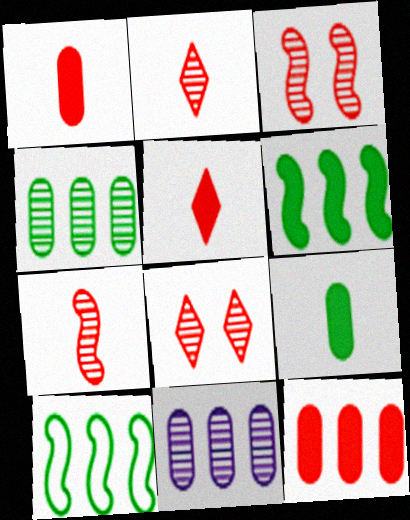[]